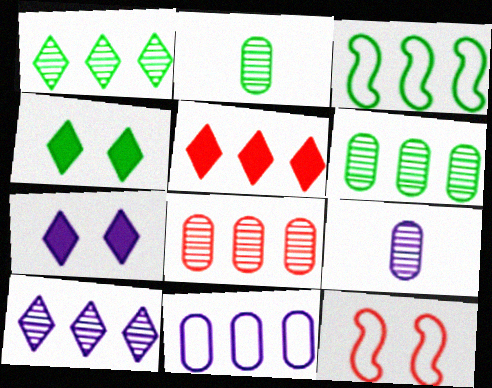[[2, 3, 4]]